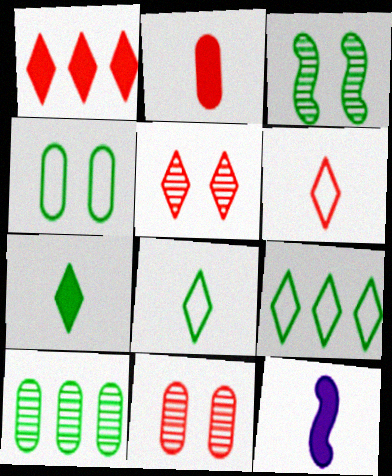[[1, 5, 6], 
[2, 7, 12], 
[9, 11, 12]]